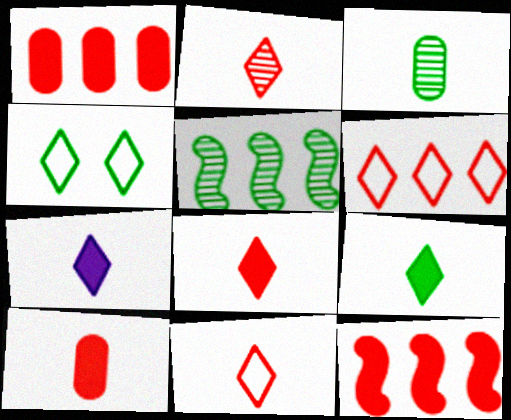[[2, 8, 11], 
[7, 8, 9]]